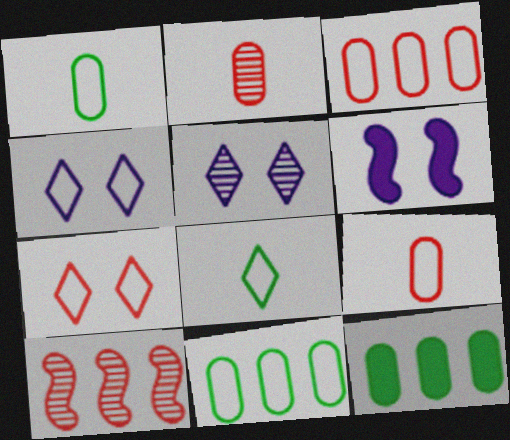[]